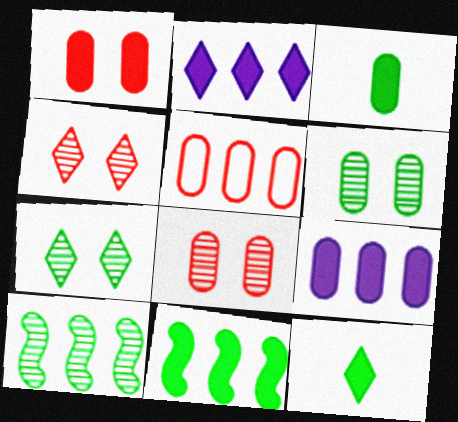[[1, 3, 9], 
[2, 5, 10]]